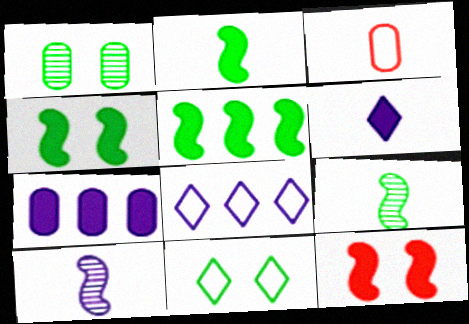[[1, 3, 7], 
[1, 4, 11], 
[2, 4, 5], 
[3, 6, 9]]